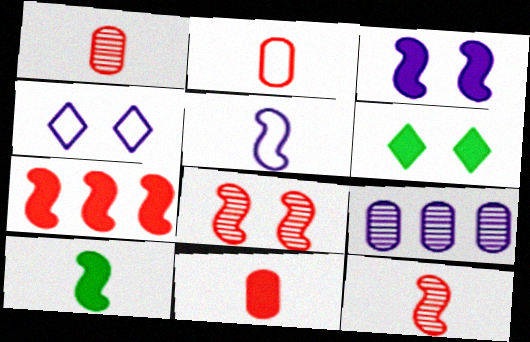[[1, 2, 11], 
[3, 7, 10], 
[5, 10, 12]]